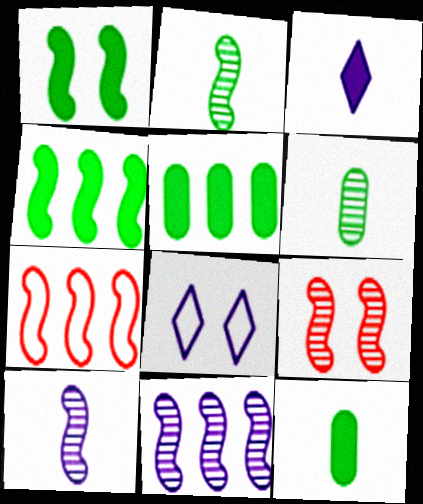[[1, 7, 10], 
[2, 9, 11], 
[4, 7, 11]]